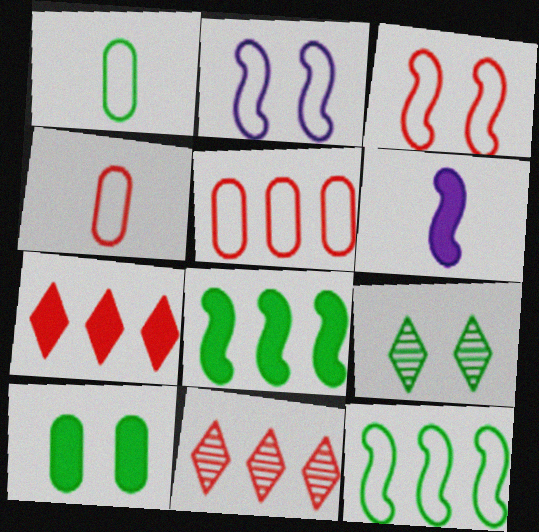[[1, 8, 9], 
[5, 6, 9], 
[6, 7, 10]]